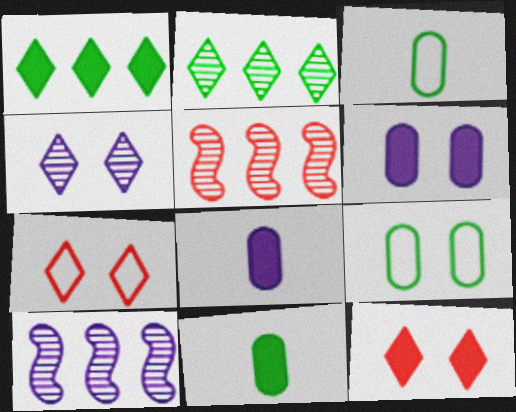[[3, 10, 12], 
[7, 10, 11]]